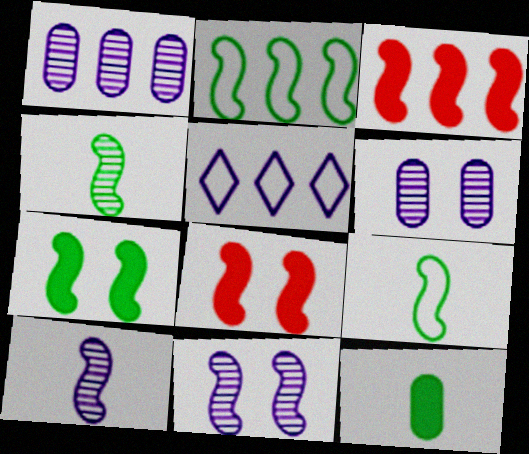[[2, 4, 7], 
[2, 8, 10], 
[3, 9, 11]]